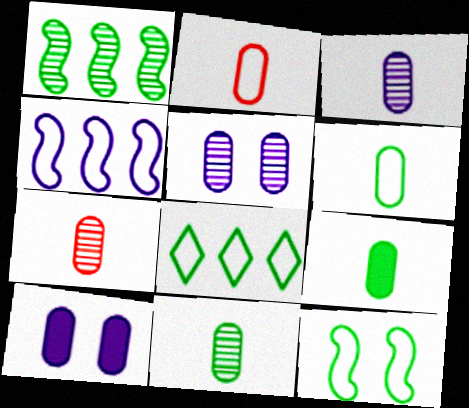[[2, 3, 9], 
[3, 7, 11], 
[6, 8, 12], 
[6, 9, 11]]